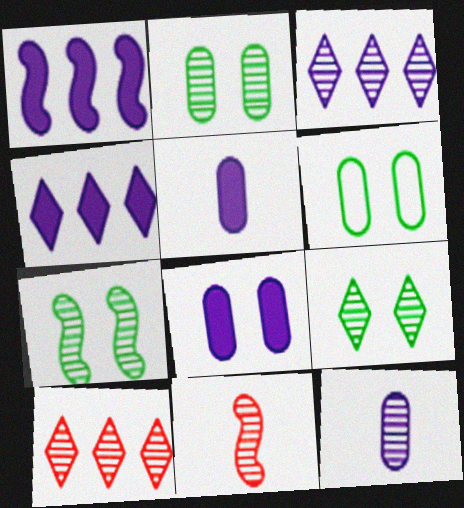[[2, 3, 11], 
[2, 7, 9], 
[4, 6, 11], 
[7, 10, 12]]